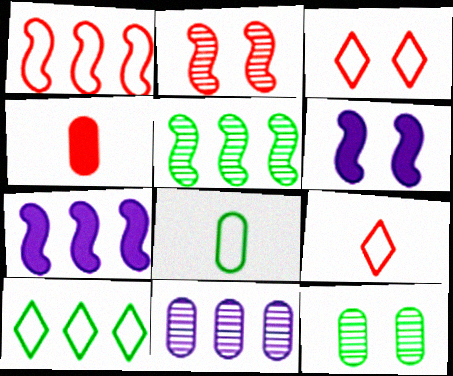[[1, 5, 7], 
[3, 6, 12], 
[7, 9, 12]]